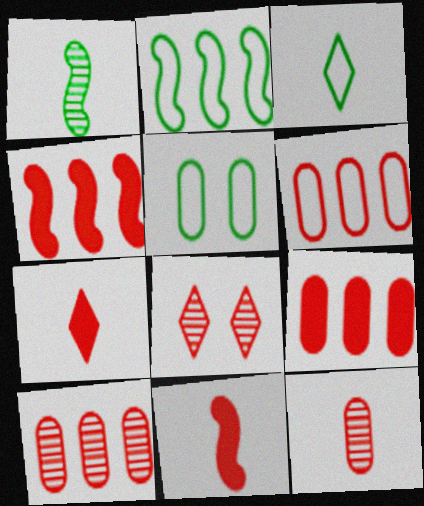[[2, 3, 5], 
[6, 8, 11], 
[6, 9, 10]]